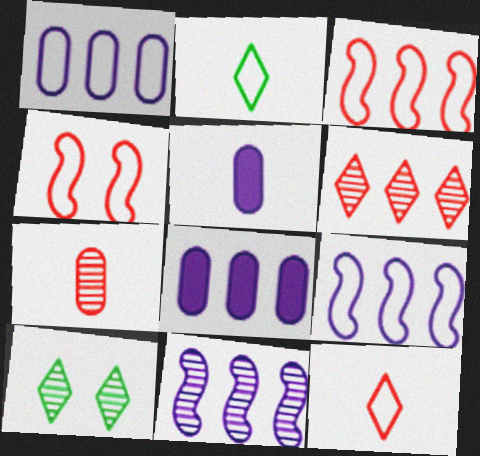[[1, 2, 4], 
[3, 5, 10], 
[7, 10, 11]]